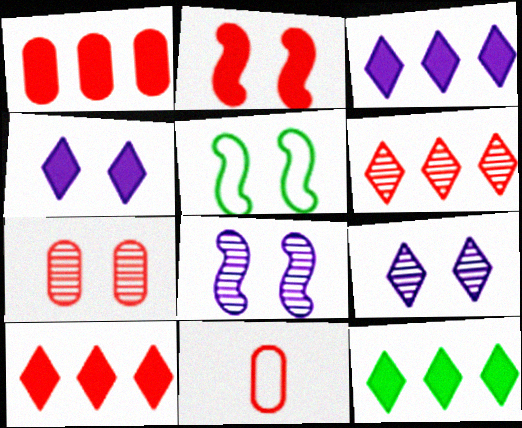[[1, 7, 11], 
[2, 5, 8], 
[2, 6, 11], 
[3, 10, 12], 
[4, 5, 7], 
[8, 11, 12]]